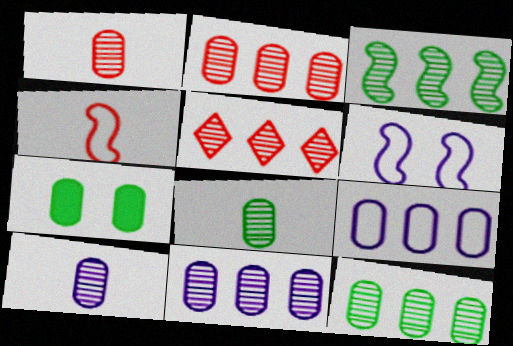[[1, 7, 9], 
[1, 8, 10], 
[2, 11, 12], 
[3, 5, 11]]